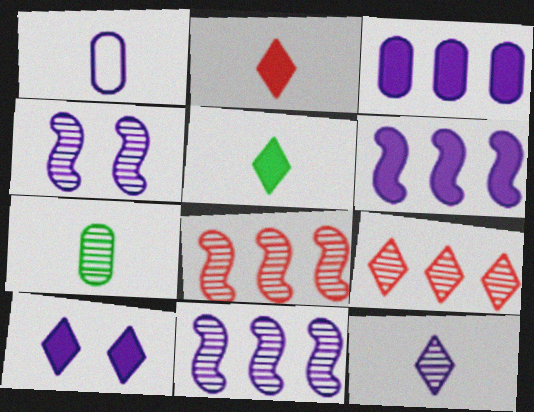[[1, 10, 11], 
[4, 7, 9]]